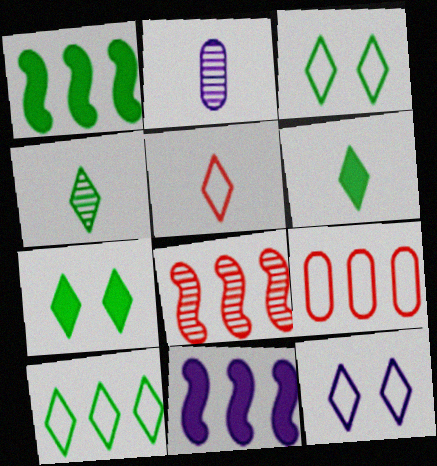[[2, 11, 12], 
[4, 7, 10], 
[5, 10, 12]]